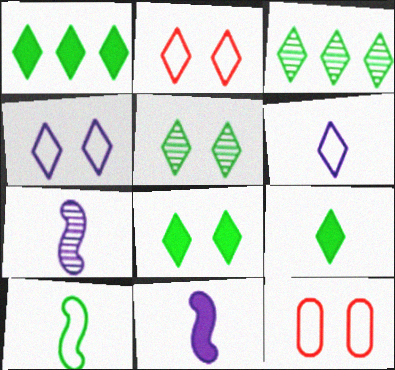[[1, 7, 12], 
[1, 8, 9], 
[3, 11, 12]]